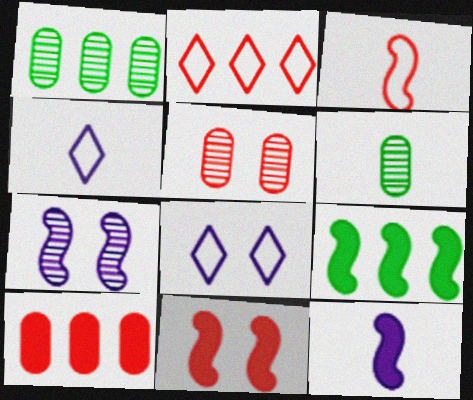[[1, 4, 11], 
[3, 7, 9], 
[4, 5, 9], 
[9, 11, 12]]